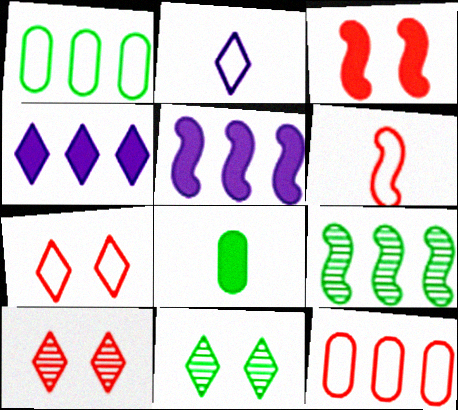[[3, 4, 8], 
[4, 9, 12], 
[6, 7, 12]]